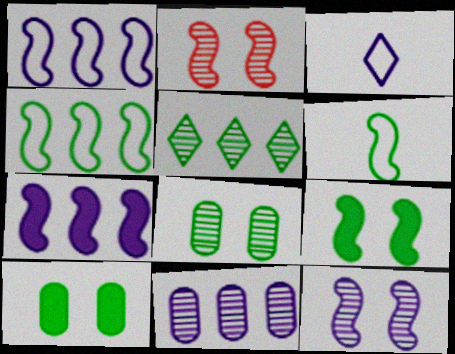[[2, 6, 7], 
[5, 6, 10]]